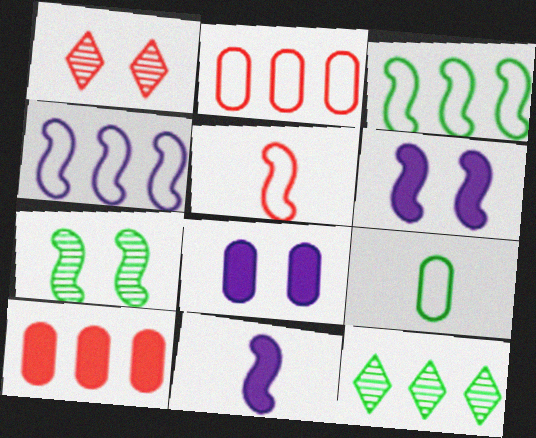[[1, 5, 10], 
[4, 10, 12], 
[5, 8, 12]]